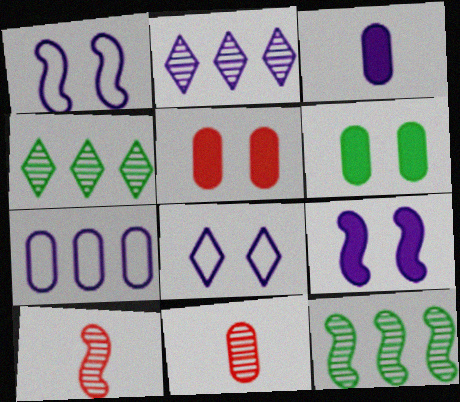[[1, 2, 3], 
[6, 7, 11]]